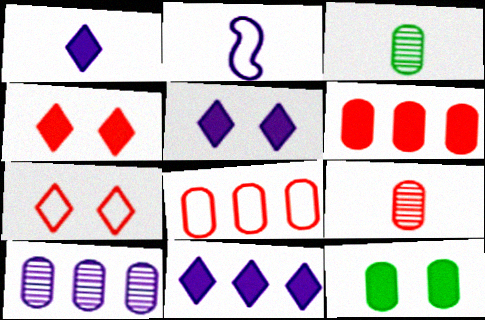[[1, 5, 11], 
[2, 5, 10]]